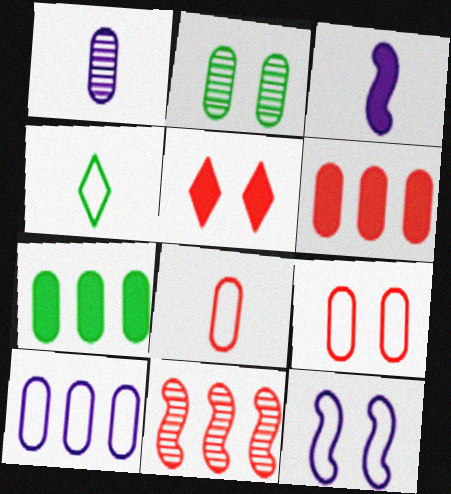[[1, 7, 9], 
[2, 5, 12], 
[3, 5, 7], 
[5, 8, 11]]